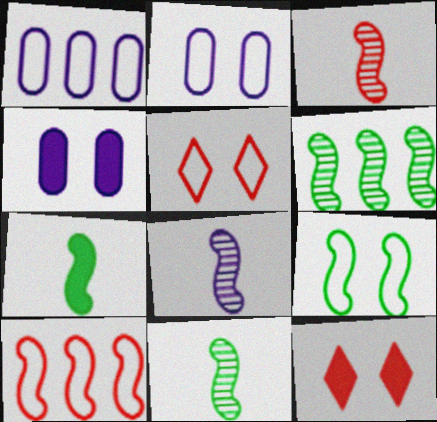[[1, 11, 12], 
[2, 5, 9], 
[3, 8, 11], 
[6, 7, 9]]